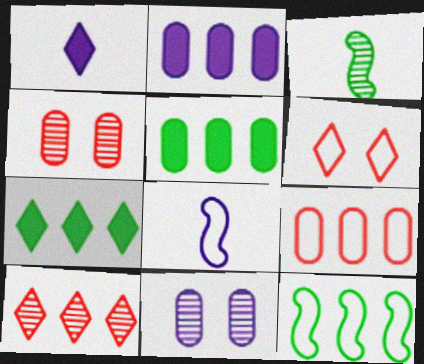[[1, 4, 12], 
[2, 3, 6], 
[2, 10, 12], 
[3, 10, 11], 
[4, 7, 8]]